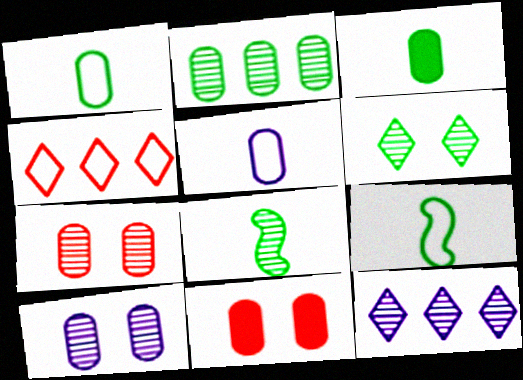[[2, 5, 11], 
[2, 6, 8], 
[7, 8, 12], 
[9, 11, 12]]